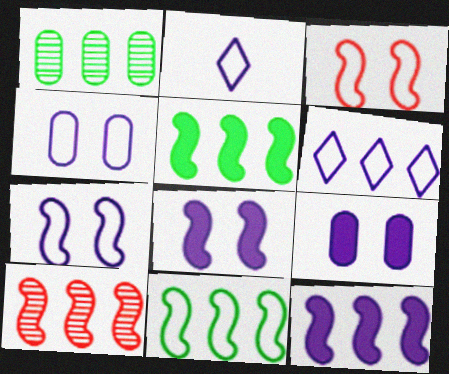[[10, 11, 12]]